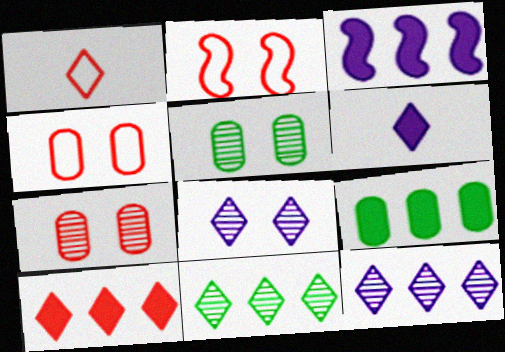[[1, 3, 5], 
[3, 9, 10]]